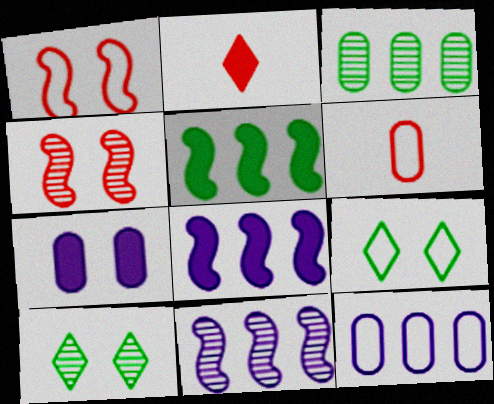[[1, 7, 10], 
[2, 5, 7], 
[3, 6, 7], 
[4, 7, 9], 
[6, 8, 10]]